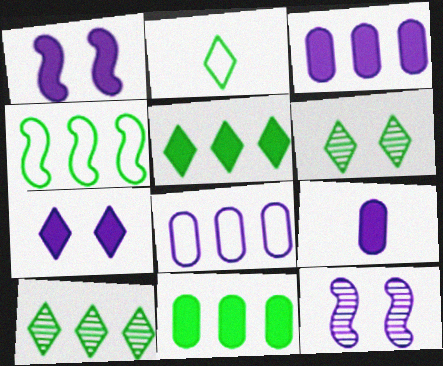[[2, 5, 6], 
[4, 10, 11]]